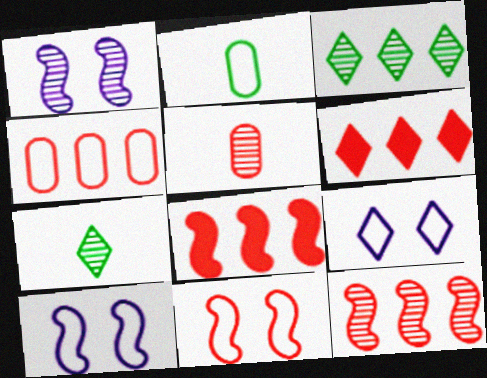[[1, 2, 6], 
[1, 3, 5], 
[4, 6, 12], 
[5, 6, 11], 
[6, 7, 9]]